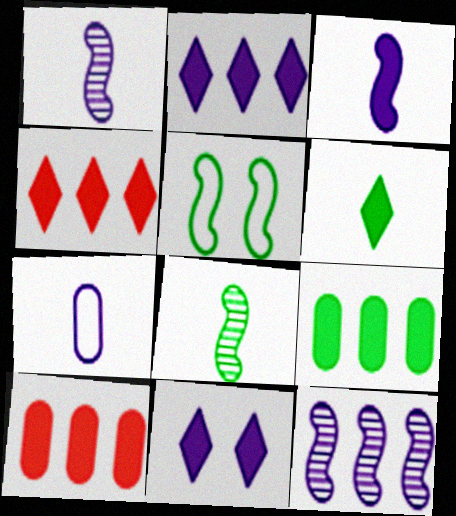[[4, 6, 11], 
[7, 11, 12]]